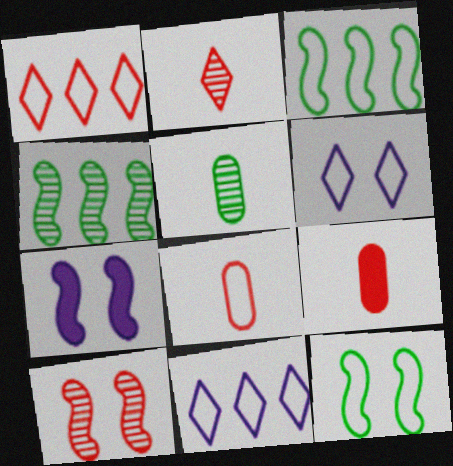[[1, 5, 7], 
[1, 9, 10], 
[3, 6, 8], 
[4, 6, 9], 
[7, 10, 12], 
[8, 11, 12]]